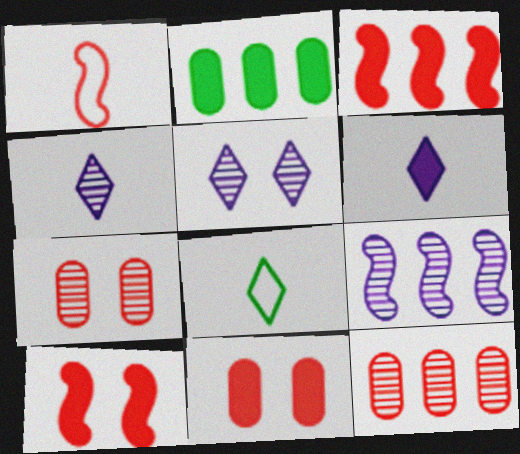[[1, 2, 5], 
[2, 6, 10], 
[8, 9, 11]]